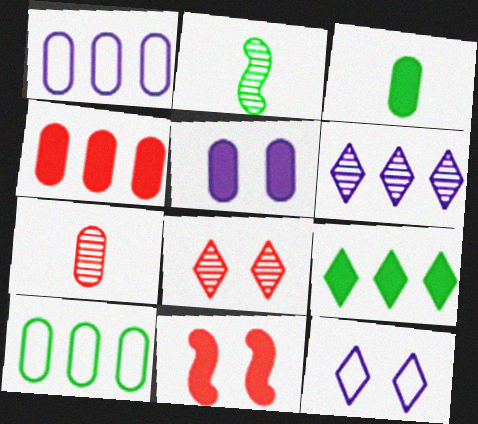[[2, 4, 12], 
[3, 4, 5], 
[5, 7, 10]]